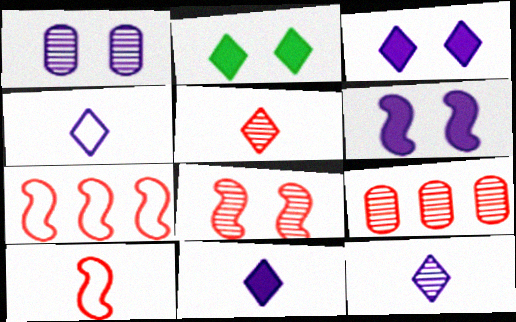[[4, 11, 12], 
[5, 8, 9]]